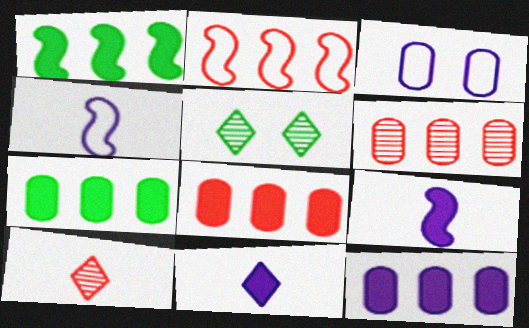[[1, 3, 10], 
[4, 5, 8], 
[7, 8, 12]]